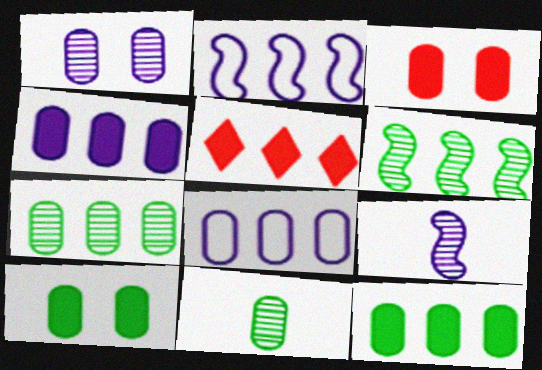[[2, 5, 7], 
[3, 8, 11], 
[5, 6, 8]]